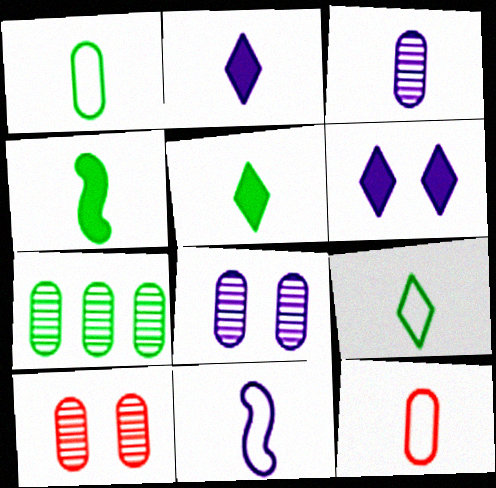[[2, 3, 11], 
[3, 7, 10], 
[9, 11, 12]]